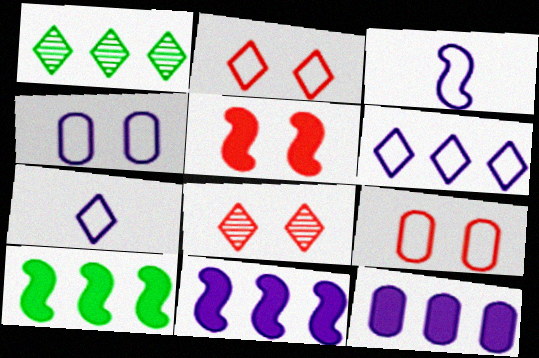[[3, 4, 6], 
[5, 8, 9]]